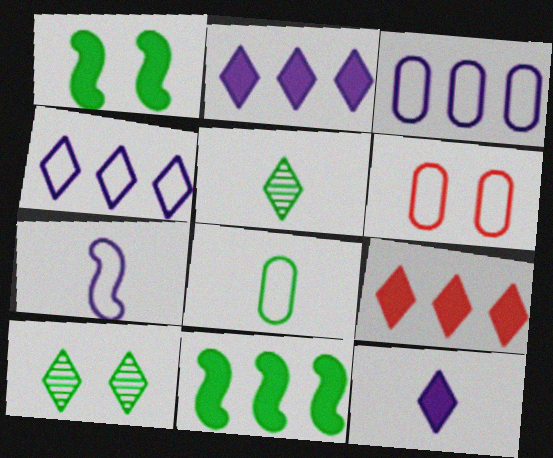[[3, 6, 8], 
[8, 10, 11]]